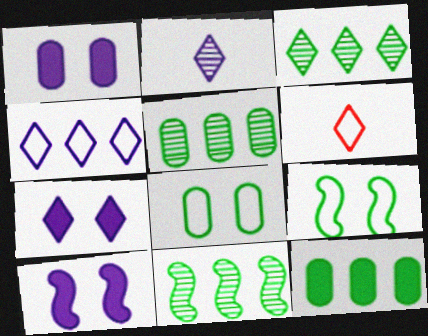[[1, 6, 11], 
[1, 7, 10], 
[2, 4, 7], 
[3, 5, 11], 
[3, 6, 7], 
[5, 6, 10]]